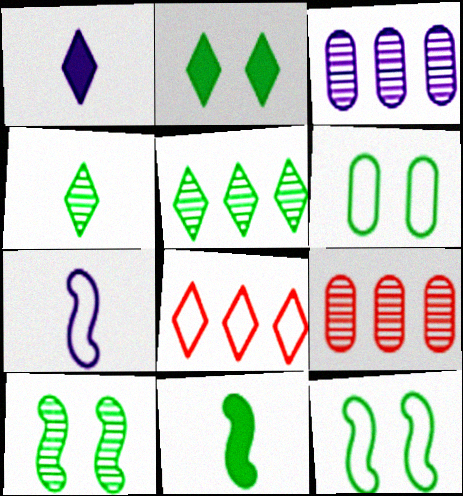[[1, 9, 12], 
[2, 6, 10], 
[2, 7, 9], 
[5, 6, 11], 
[6, 7, 8]]